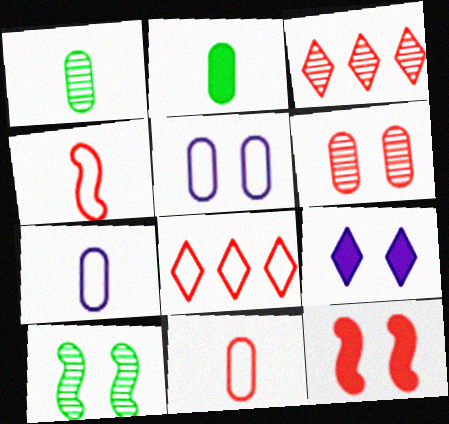[[3, 11, 12]]